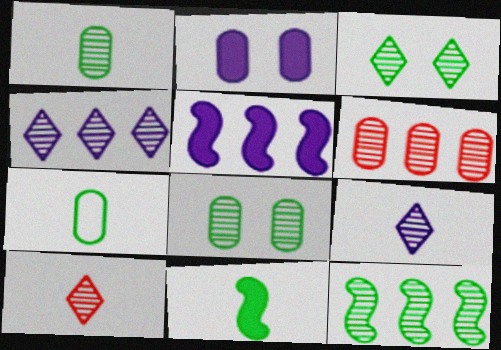[[1, 3, 12], 
[2, 6, 7], 
[3, 4, 10], 
[4, 6, 12]]